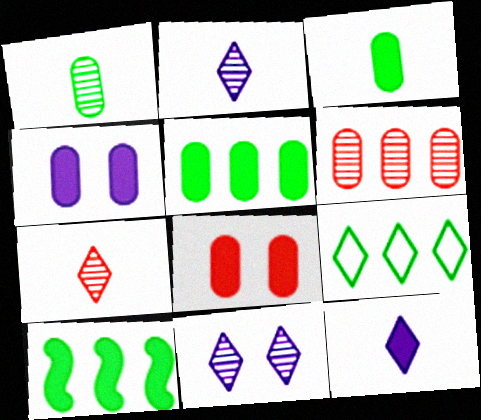[[8, 10, 12]]